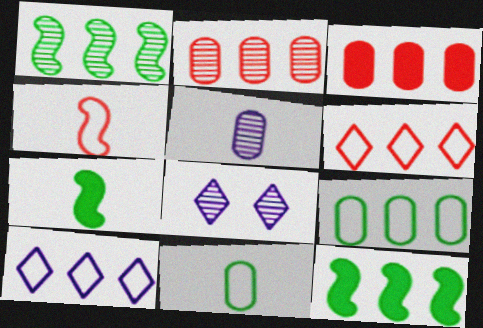[[1, 3, 10], 
[2, 10, 12]]